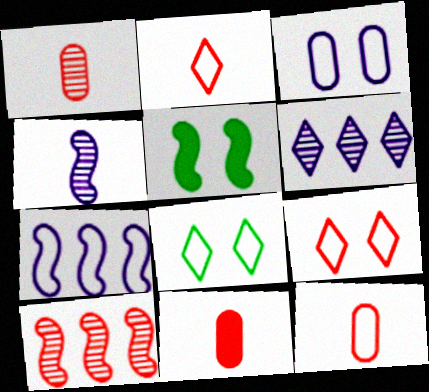[[1, 11, 12], 
[5, 6, 12], 
[7, 8, 12], 
[9, 10, 11]]